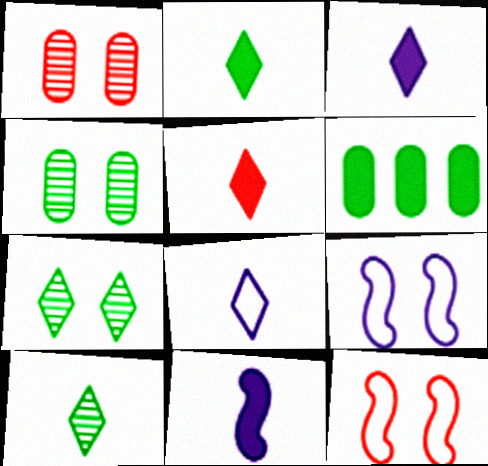[[2, 3, 5], 
[5, 8, 10]]